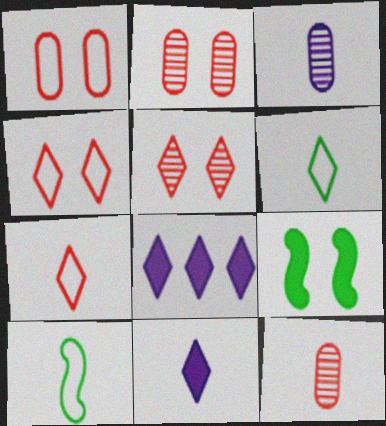[[2, 8, 10], 
[5, 6, 8], 
[10, 11, 12]]